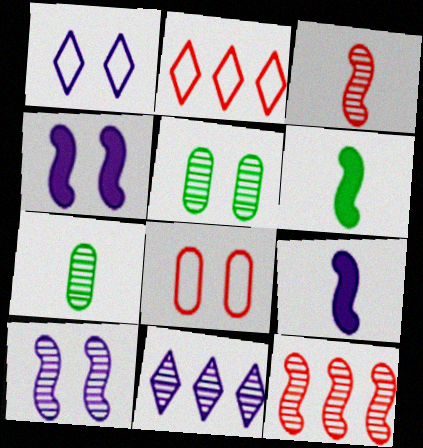[[2, 4, 7], 
[2, 5, 9], 
[3, 5, 11], 
[6, 8, 11]]